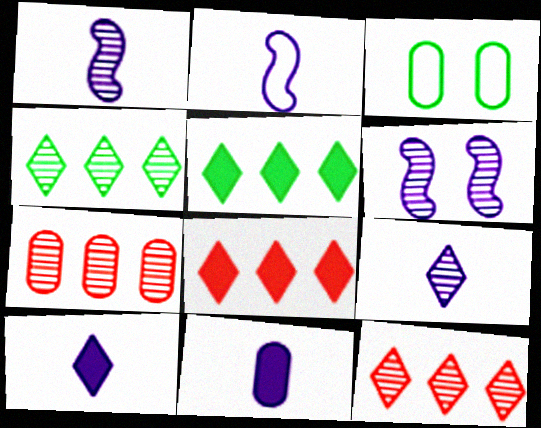[[1, 3, 8], 
[2, 9, 11], 
[3, 7, 11]]